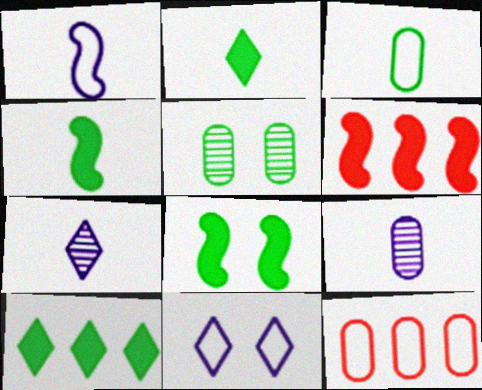[[7, 8, 12]]